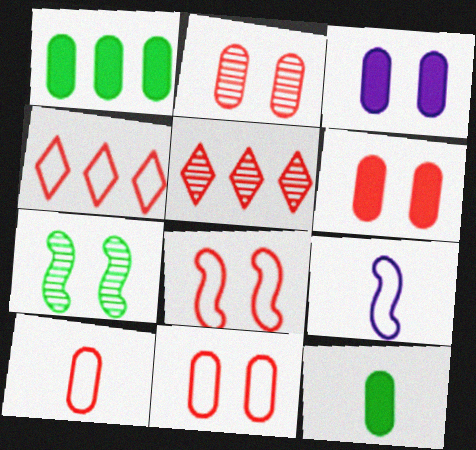[[2, 6, 11], 
[4, 8, 10]]